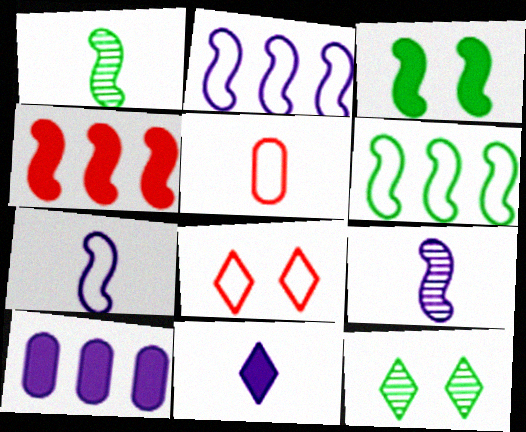[[1, 3, 6], 
[1, 5, 11], 
[1, 8, 10]]